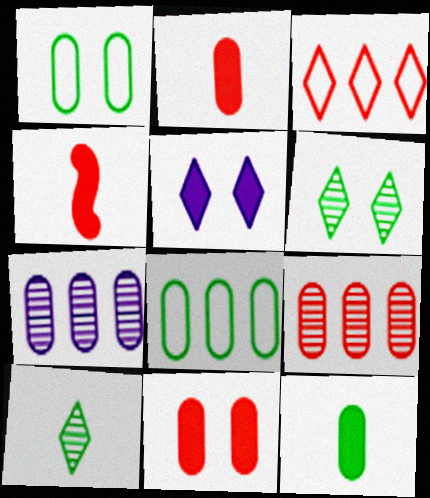[[1, 2, 7], 
[3, 5, 10]]